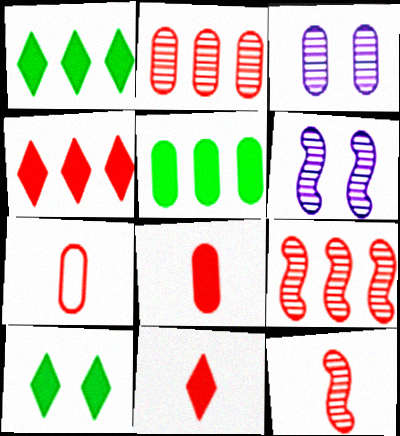[[1, 6, 7], 
[3, 5, 7], 
[7, 11, 12]]